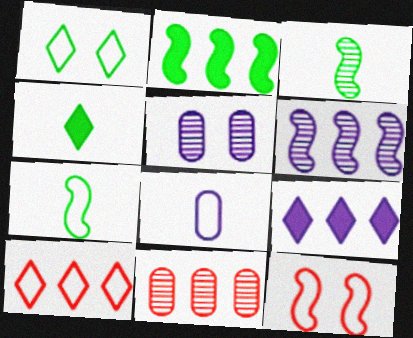[]